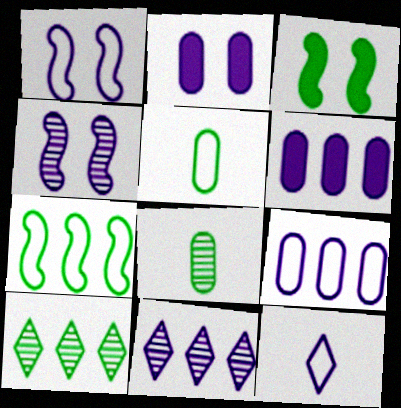[[1, 9, 12], 
[3, 5, 10], 
[4, 6, 12]]